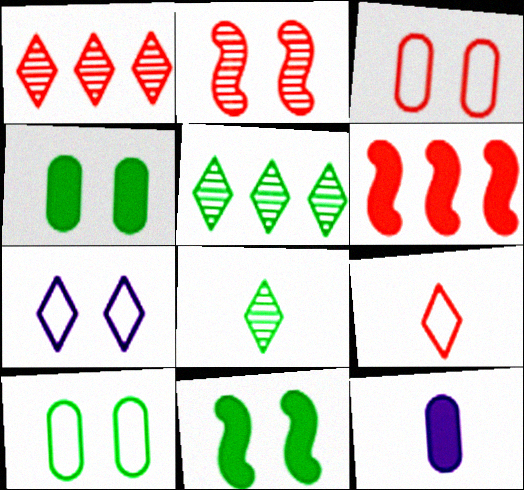[[2, 4, 7]]